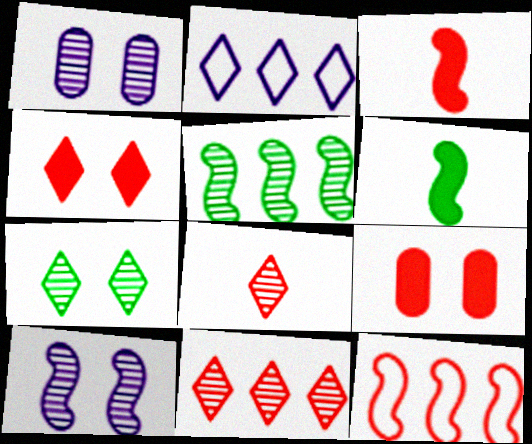[[1, 5, 8], 
[6, 10, 12], 
[8, 9, 12]]